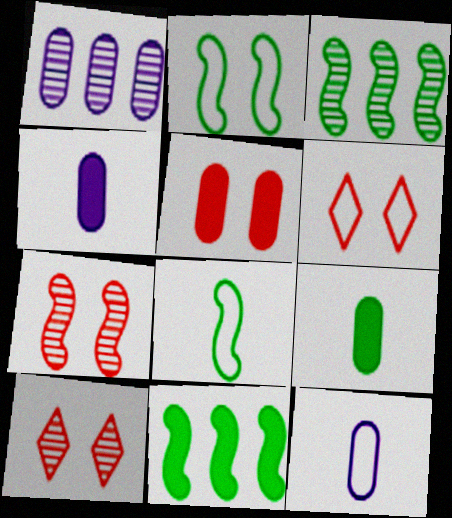[[3, 4, 6], 
[5, 6, 7], 
[10, 11, 12]]